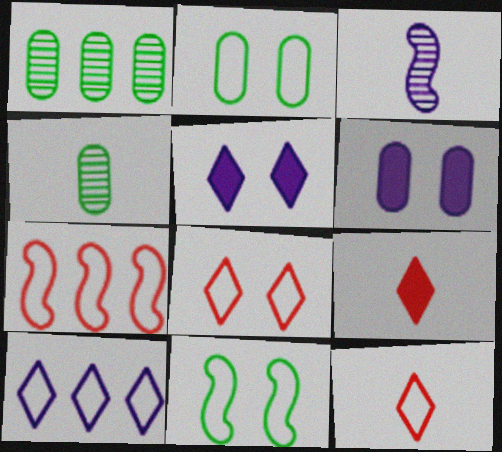[[3, 6, 10], 
[4, 5, 7]]